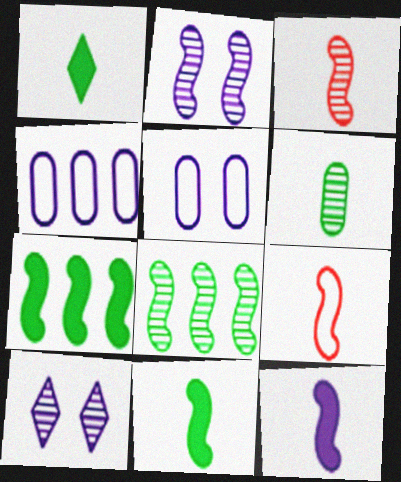[[2, 3, 8], 
[2, 7, 9], 
[4, 10, 12]]